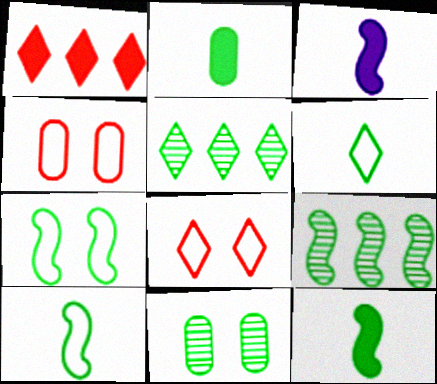[[2, 5, 7], 
[3, 4, 5], 
[7, 9, 12]]